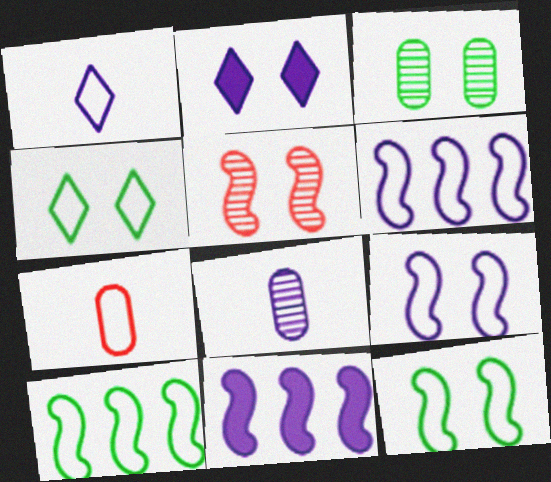[[2, 6, 8], 
[4, 6, 7]]